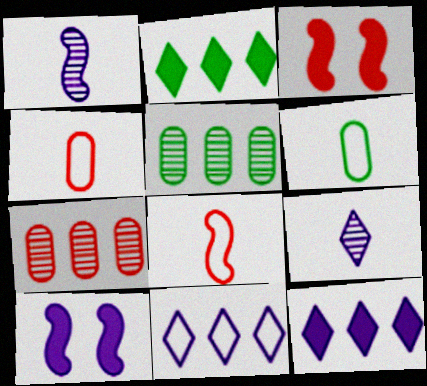[]